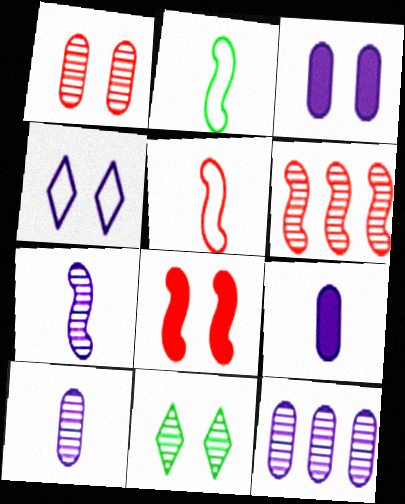[[5, 6, 8], 
[6, 10, 11]]